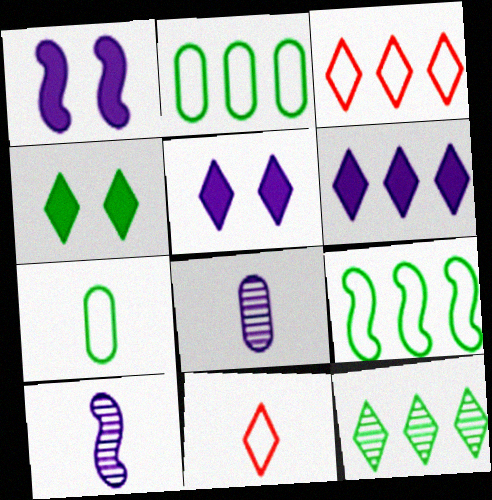[[3, 6, 12], 
[5, 11, 12]]